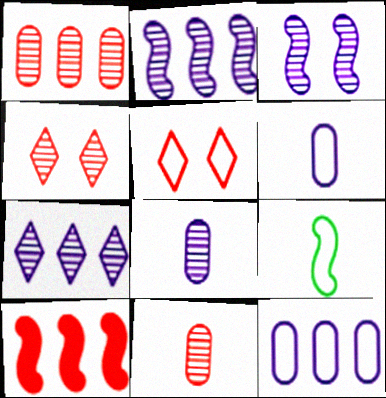[[3, 7, 8], 
[3, 9, 10], 
[5, 9, 12], 
[5, 10, 11]]